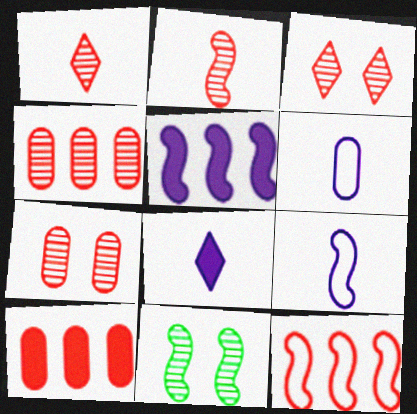[[2, 3, 4]]